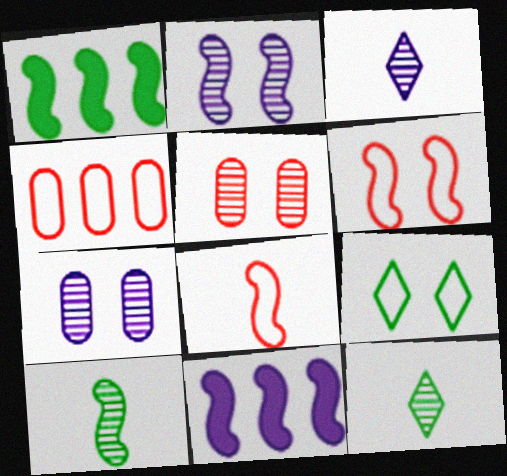[[1, 2, 8], 
[6, 10, 11]]